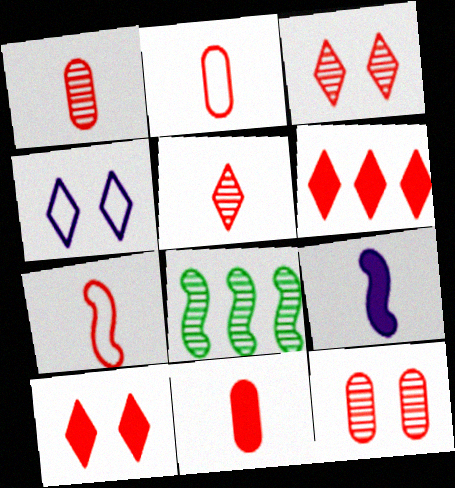[[1, 2, 11], 
[4, 8, 11], 
[5, 7, 11], 
[6, 7, 12]]